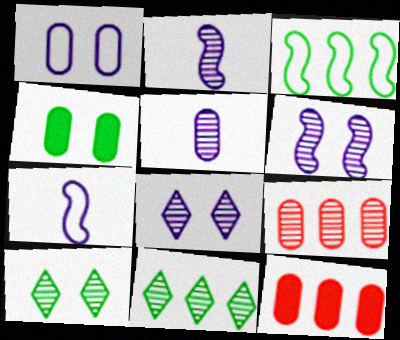[[2, 9, 10], 
[7, 10, 12]]